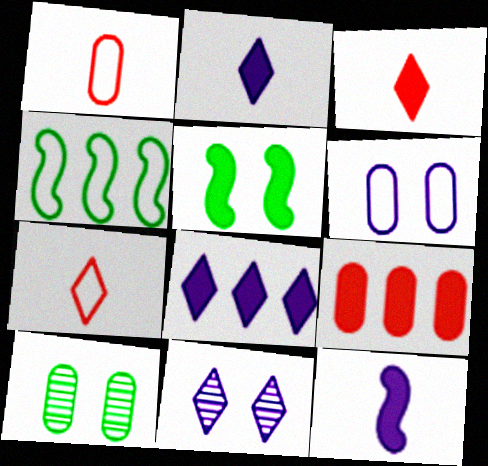[[2, 5, 9], 
[4, 6, 7]]